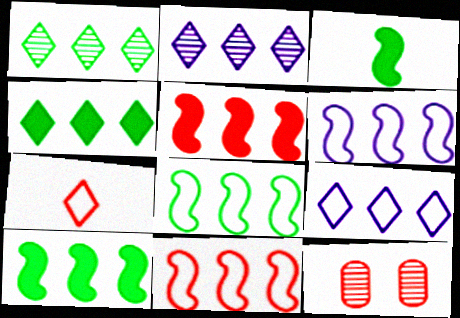[[3, 9, 12], 
[5, 7, 12], 
[6, 8, 11]]